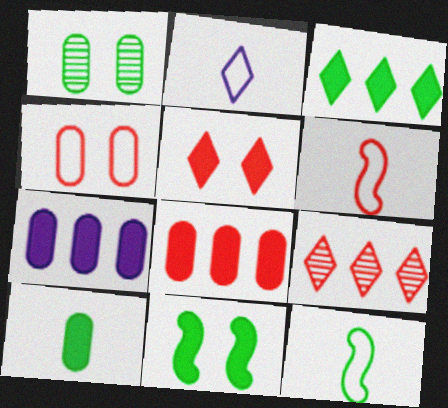[[1, 3, 12], 
[3, 10, 11]]